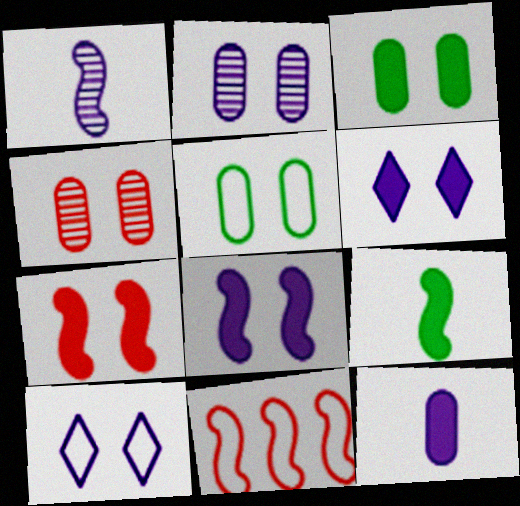[[2, 8, 10], 
[3, 6, 7]]